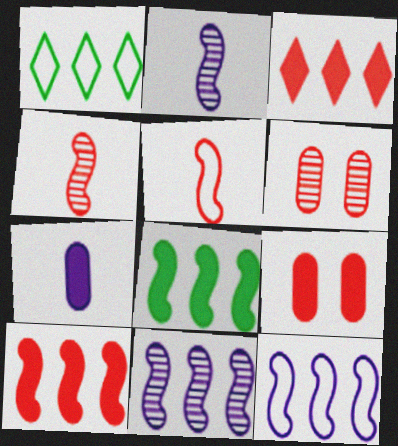[[1, 2, 9], 
[3, 5, 6]]